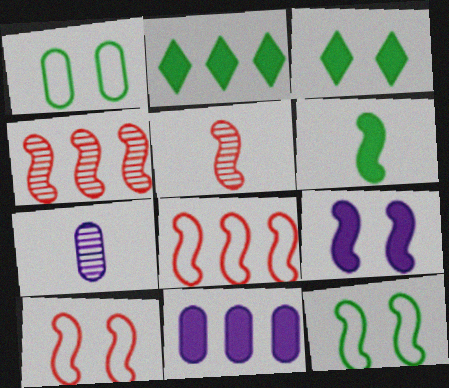[[2, 7, 10], 
[3, 7, 8]]